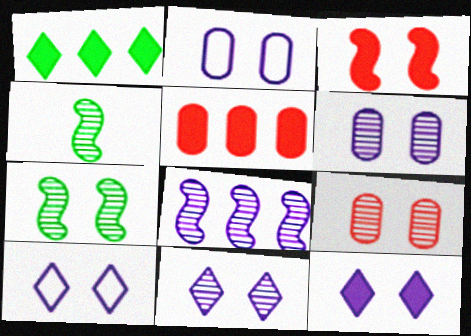[[4, 5, 10], 
[7, 9, 11], 
[10, 11, 12]]